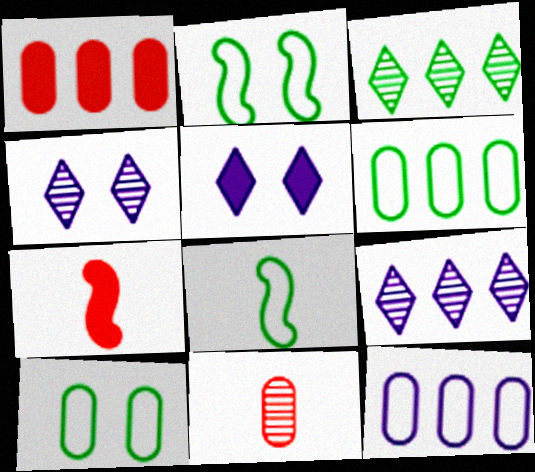[[1, 4, 8], 
[4, 6, 7], 
[7, 9, 10]]